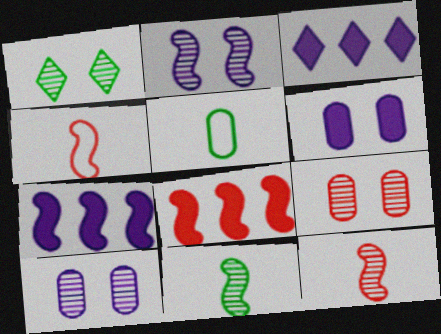[[1, 2, 9]]